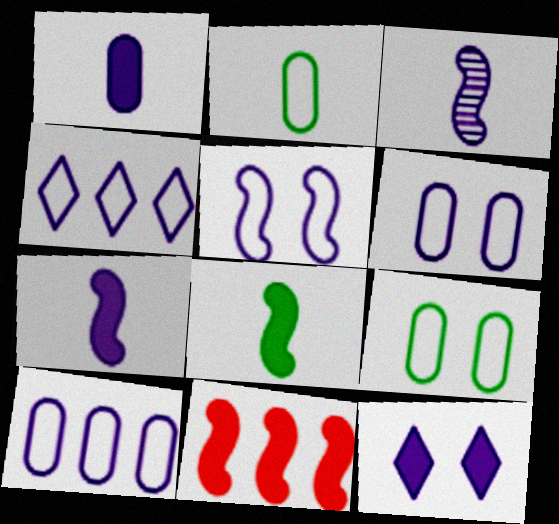[[3, 10, 12]]